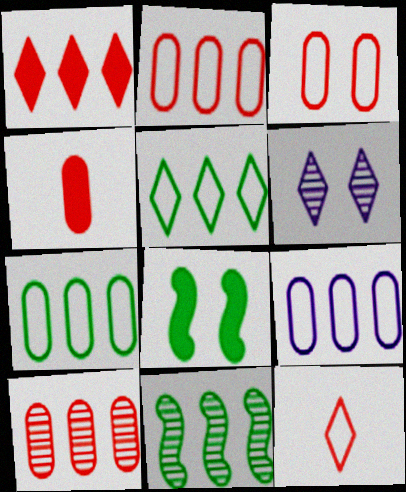[[1, 9, 11], 
[2, 7, 9], 
[3, 4, 10], 
[3, 6, 8]]